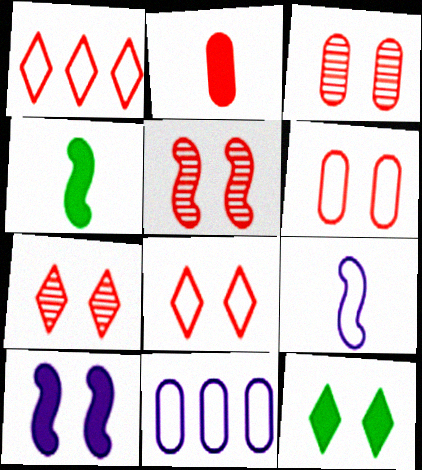[[1, 2, 5], 
[3, 5, 7], 
[4, 7, 11]]